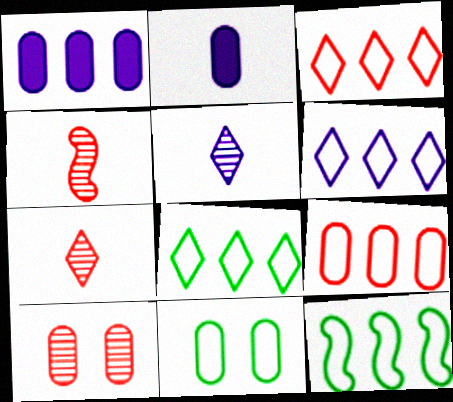[[3, 6, 8], 
[6, 9, 12]]